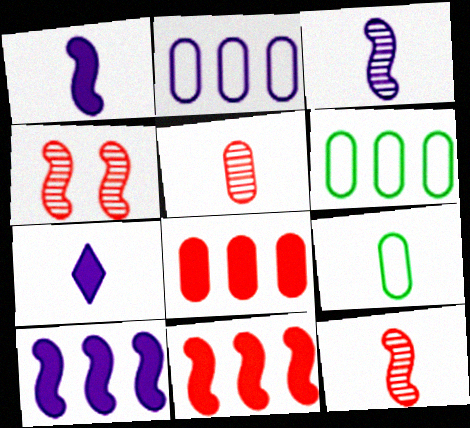[[4, 6, 7], 
[7, 9, 12]]